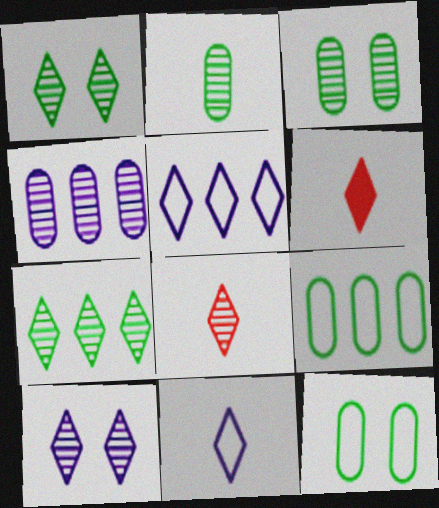[[1, 5, 6], 
[7, 8, 10]]